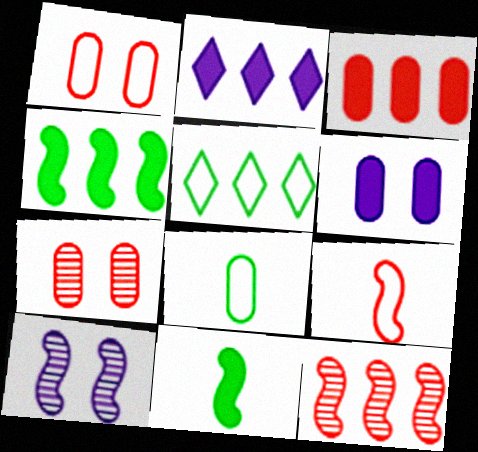[[2, 3, 4], 
[4, 9, 10]]